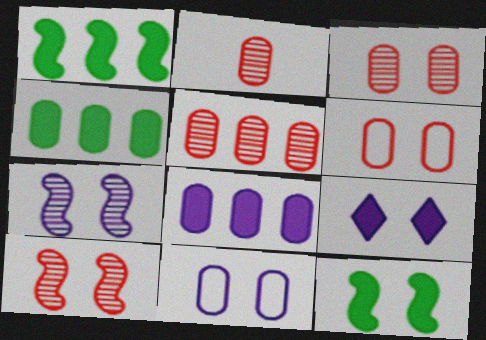[[2, 3, 5], 
[2, 4, 11], 
[7, 9, 11]]